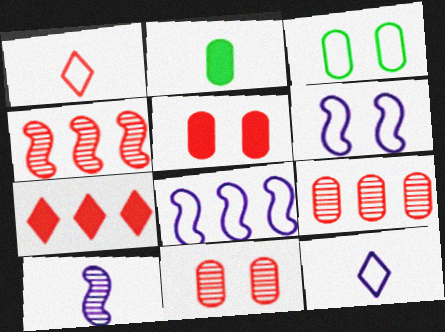[[1, 2, 10], 
[1, 3, 8], 
[1, 4, 5], 
[3, 7, 10]]